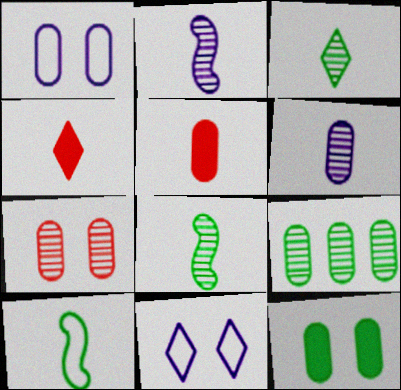[[1, 5, 9], 
[1, 7, 12], 
[4, 6, 10], 
[6, 7, 9]]